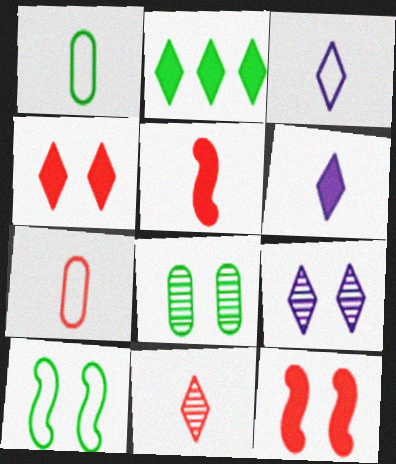[[2, 4, 6], 
[5, 7, 11]]